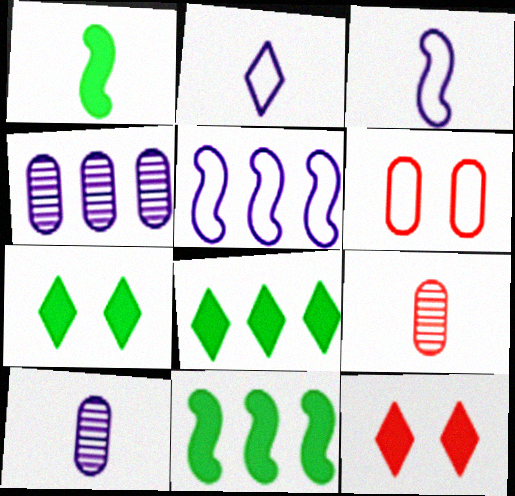[[1, 2, 9], 
[5, 7, 9]]